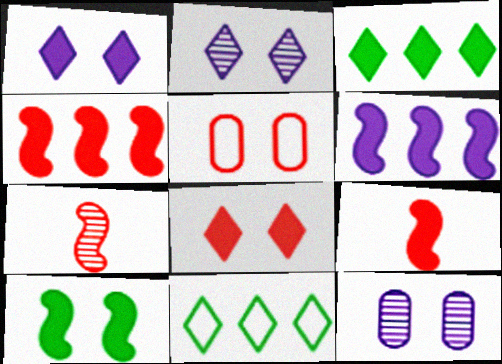[[2, 5, 10], 
[6, 9, 10], 
[9, 11, 12]]